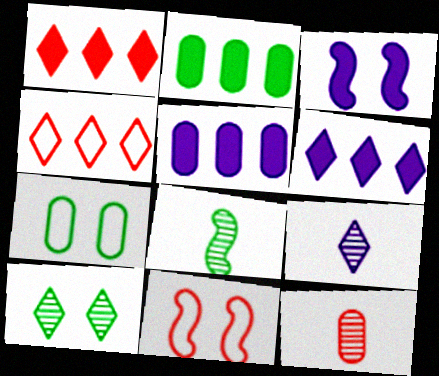[[1, 11, 12], 
[2, 9, 11], 
[5, 7, 12], 
[8, 9, 12]]